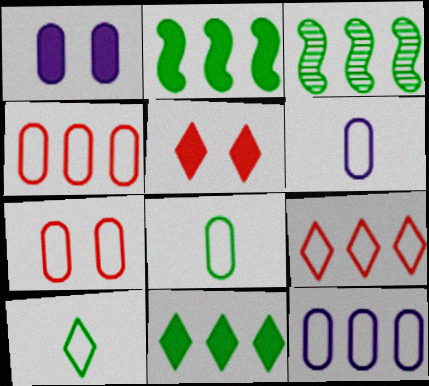[[3, 5, 6], 
[7, 8, 12]]